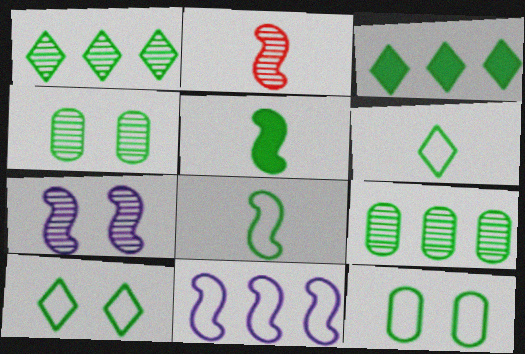[[1, 5, 12], 
[3, 4, 8], 
[5, 9, 10]]